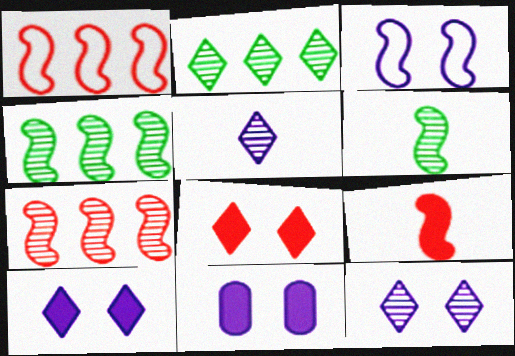[[3, 4, 9], 
[3, 11, 12]]